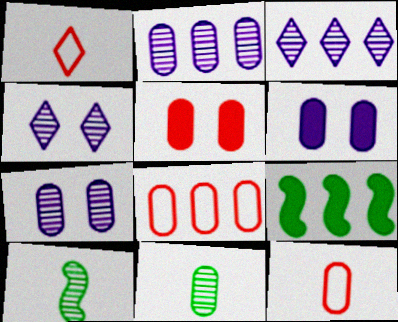[[1, 7, 9], 
[3, 8, 9], 
[4, 9, 12], 
[6, 8, 11]]